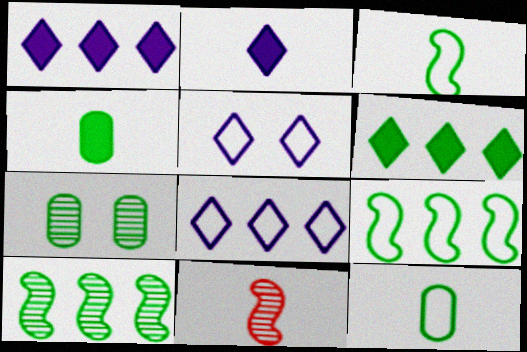[[2, 11, 12], 
[3, 6, 7]]